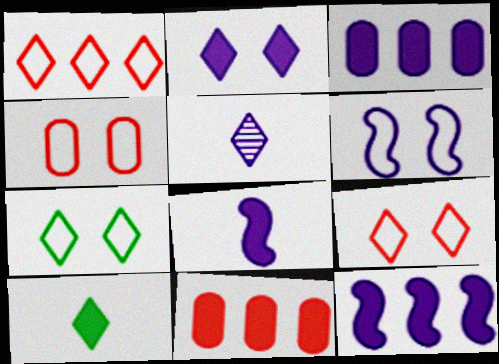[[2, 3, 8], 
[3, 5, 6], 
[4, 6, 7]]